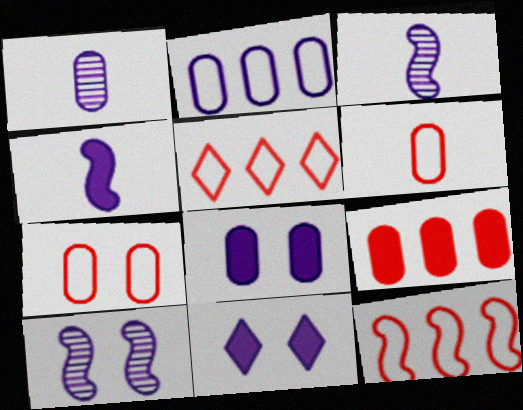[[1, 2, 8], 
[2, 3, 11]]